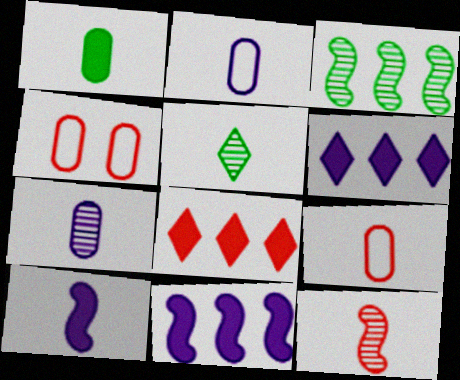[[1, 7, 9], 
[4, 5, 11], 
[4, 8, 12], 
[5, 7, 12], 
[5, 9, 10]]